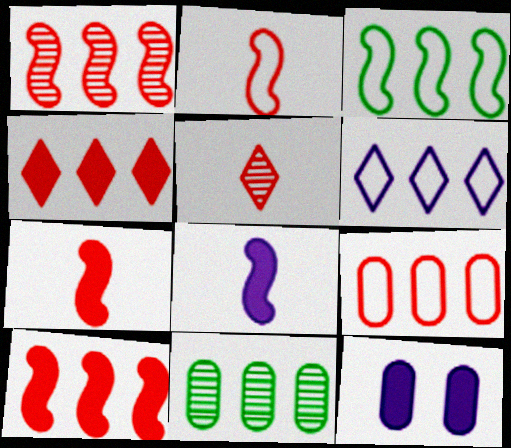[[1, 4, 9], 
[3, 5, 12], 
[3, 6, 9], 
[6, 10, 11]]